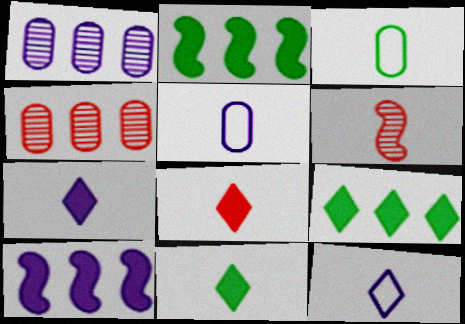[[3, 6, 7], 
[5, 6, 11], 
[7, 8, 11]]